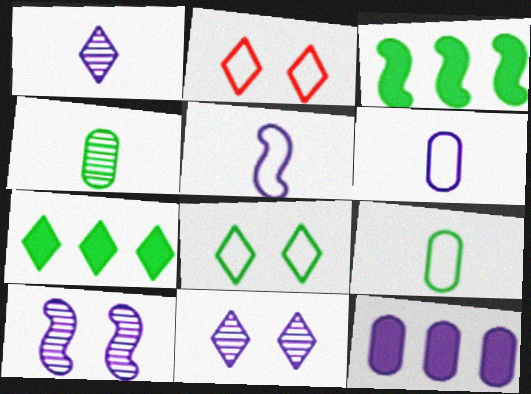[[1, 2, 7], 
[3, 4, 8], 
[5, 11, 12]]